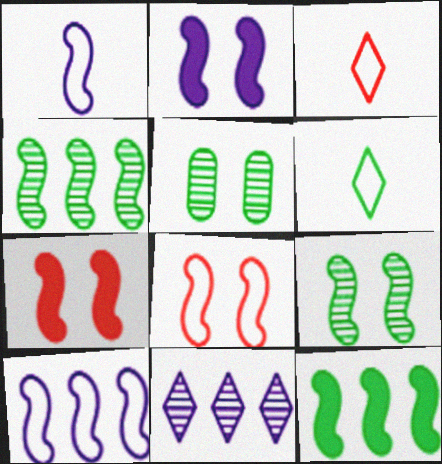[[1, 4, 7], 
[2, 8, 9], 
[5, 6, 12]]